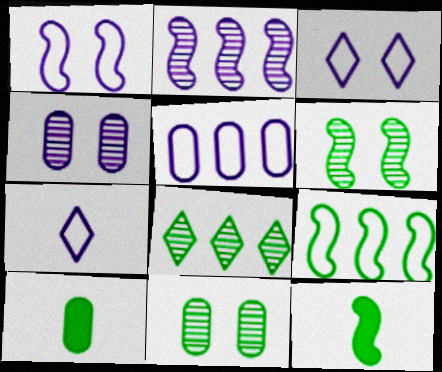[[1, 5, 7], 
[6, 9, 12]]